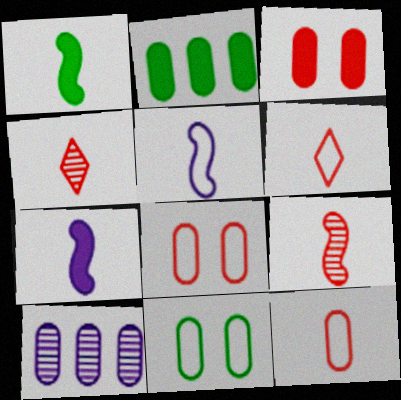[[1, 5, 9]]